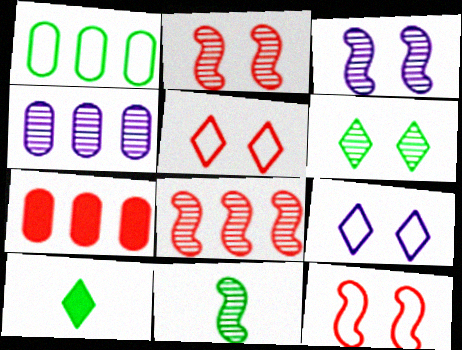[[1, 4, 7], 
[3, 8, 11], 
[4, 10, 12], 
[7, 9, 11]]